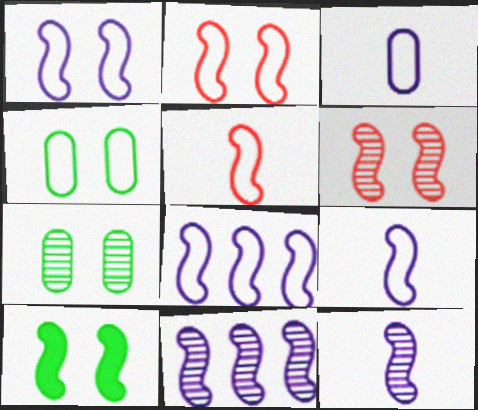[[1, 6, 10], 
[1, 8, 9], 
[5, 10, 11]]